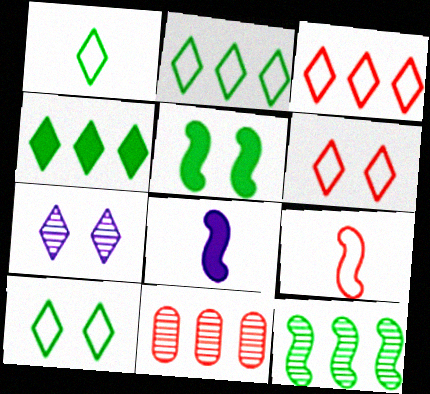[[1, 2, 10], 
[8, 10, 11]]